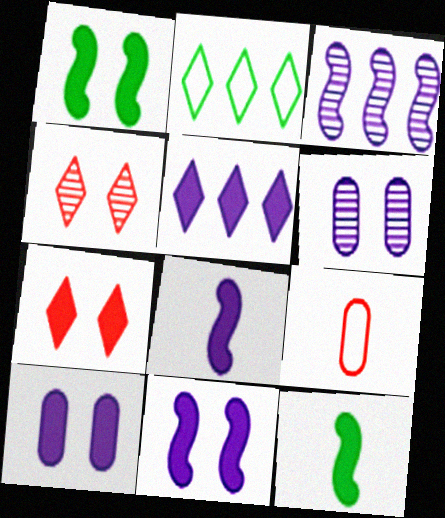[[1, 7, 10], 
[5, 8, 10]]